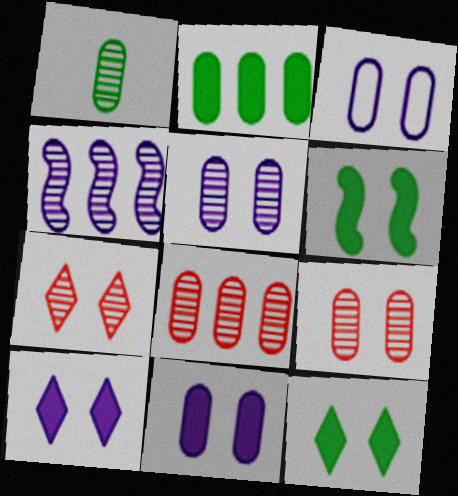[[1, 4, 7], 
[1, 5, 8], 
[3, 5, 11], 
[3, 6, 7]]